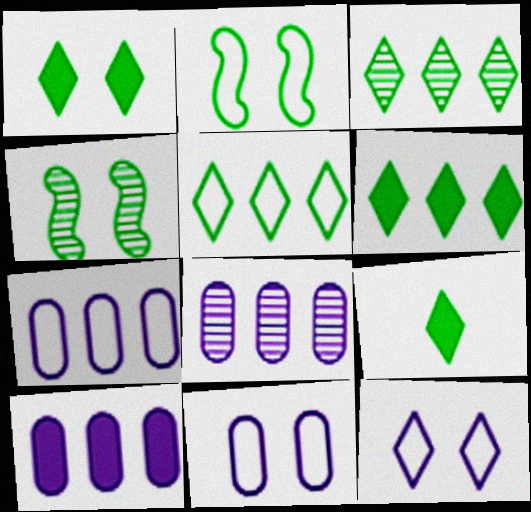[[1, 6, 9], 
[3, 5, 6], 
[7, 8, 10]]